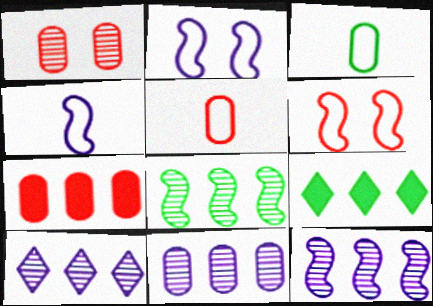[[1, 4, 9], 
[1, 5, 7], 
[10, 11, 12]]